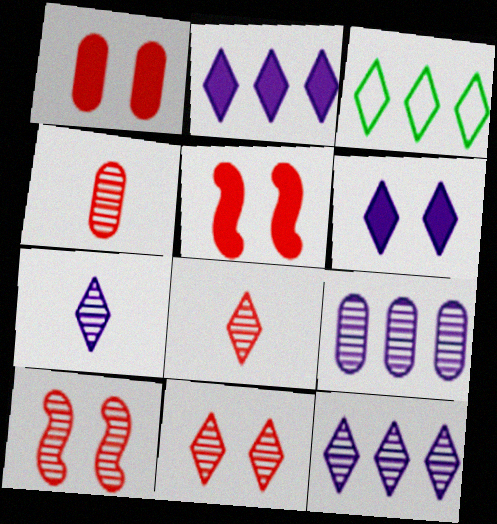[[3, 6, 8]]